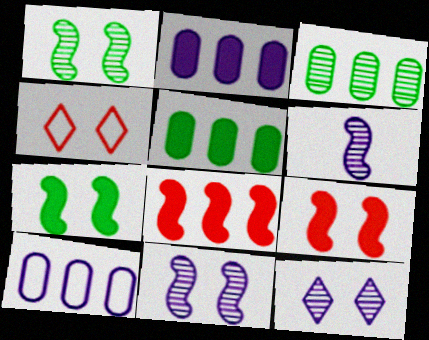[[4, 5, 6]]